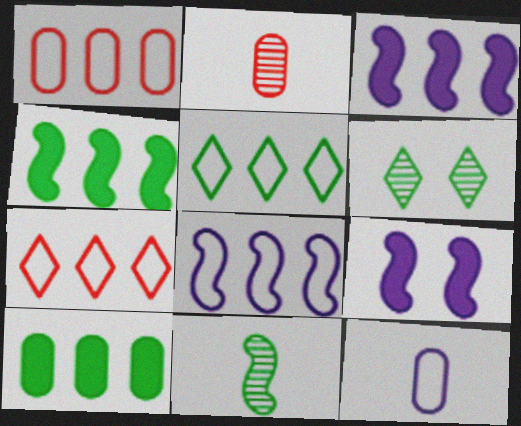[[1, 5, 8], 
[2, 5, 9]]